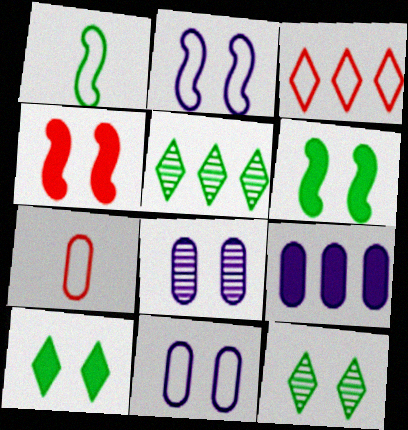[[1, 3, 11], 
[4, 11, 12]]